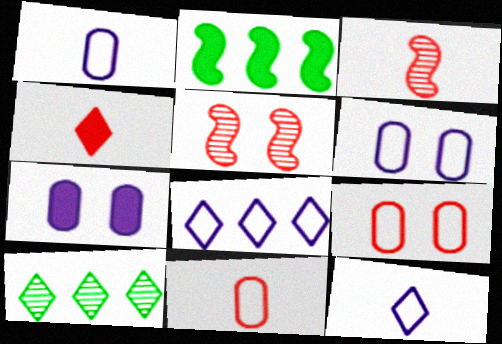[[2, 4, 7], 
[3, 4, 11]]